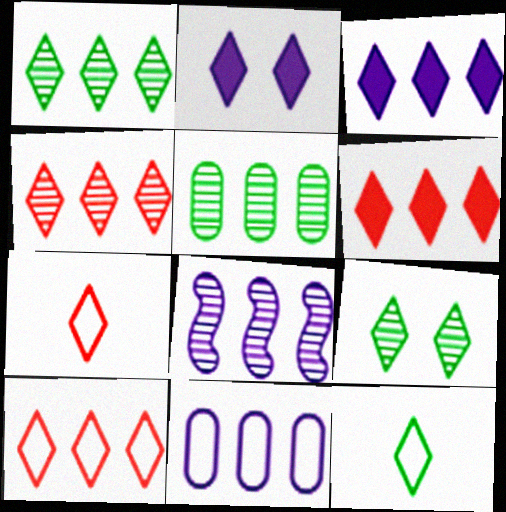[[1, 2, 7], 
[1, 3, 10], 
[2, 4, 12], 
[3, 7, 9], 
[3, 8, 11], 
[4, 5, 8], 
[4, 6, 10]]